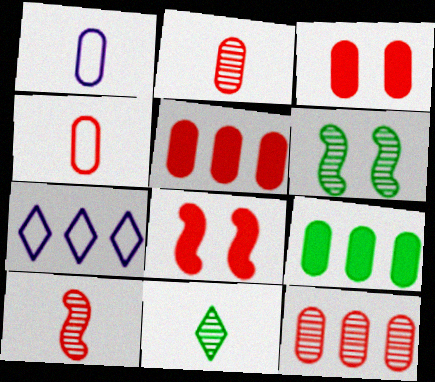[[3, 4, 12]]